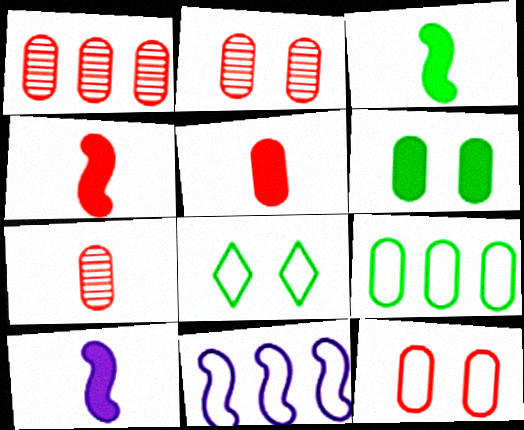[[1, 2, 7], 
[1, 5, 12], 
[1, 8, 10], 
[3, 4, 10]]